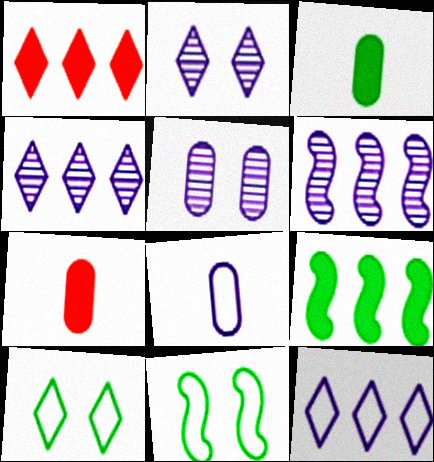[[4, 7, 11], 
[6, 7, 10]]